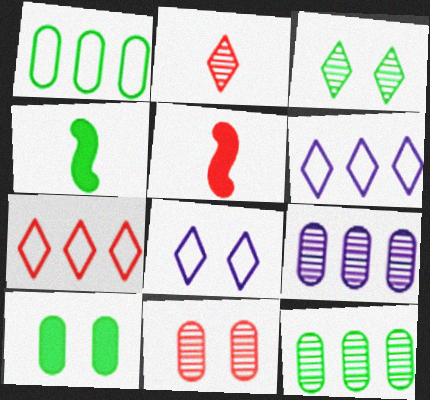[[1, 3, 4], 
[4, 6, 11], 
[5, 7, 11], 
[5, 8, 12]]